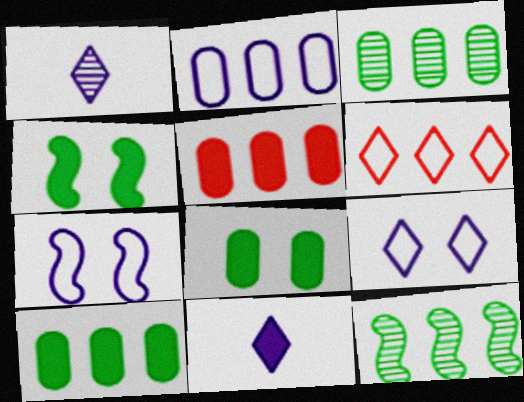[[2, 3, 5], 
[4, 5, 11]]